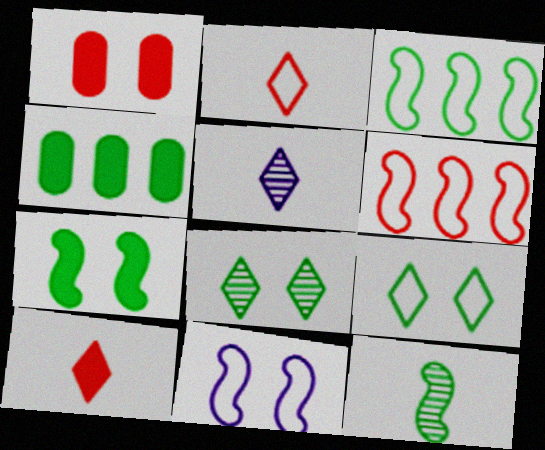[[1, 3, 5], 
[1, 8, 11], 
[3, 7, 12], 
[4, 9, 12]]